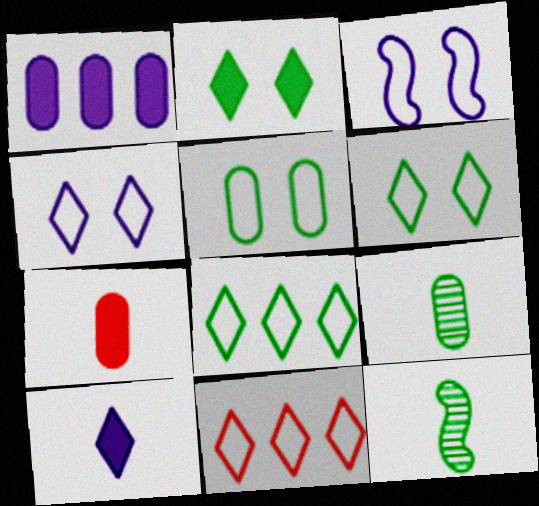[]